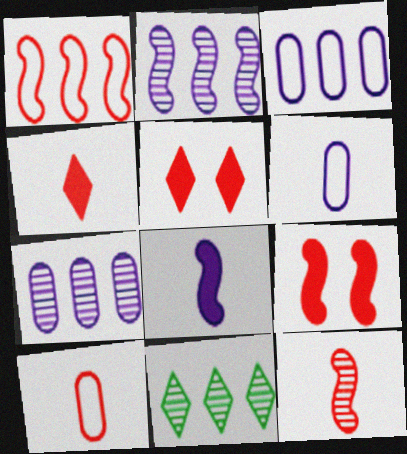[[1, 9, 12], 
[4, 10, 12], 
[6, 9, 11]]